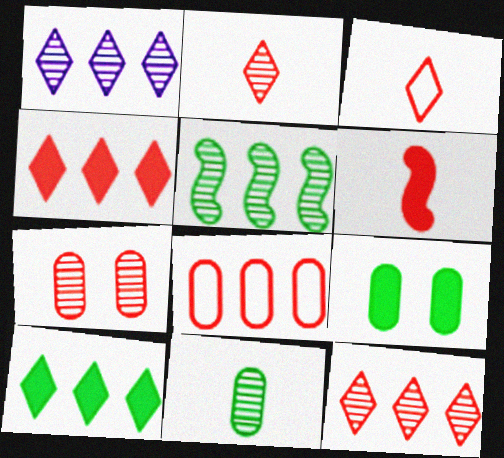[]